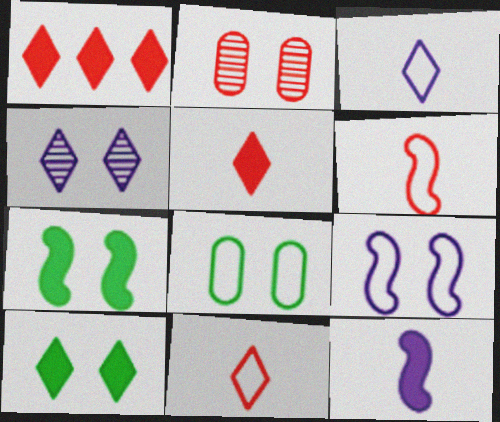[[1, 2, 6], 
[2, 9, 10]]